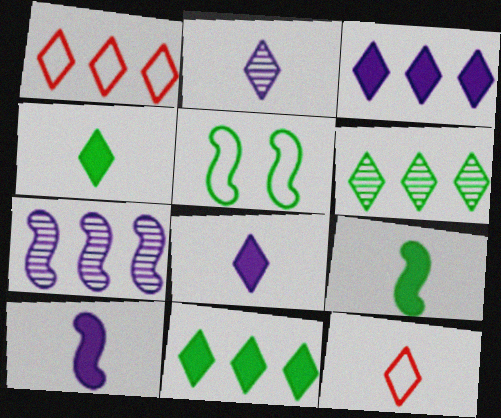[[1, 3, 6], 
[2, 4, 12]]